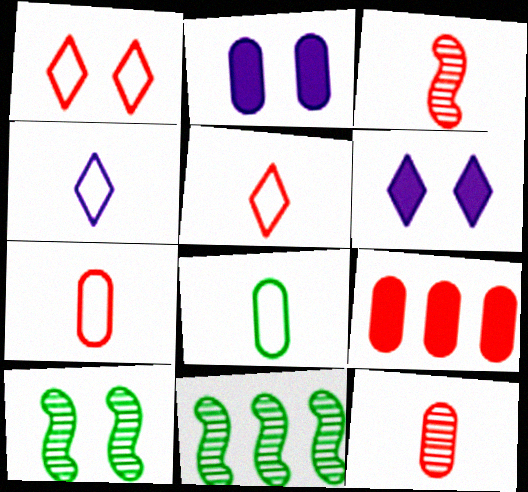[[1, 2, 10], 
[1, 3, 9], 
[2, 5, 11], 
[4, 9, 10], 
[6, 7, 11]]